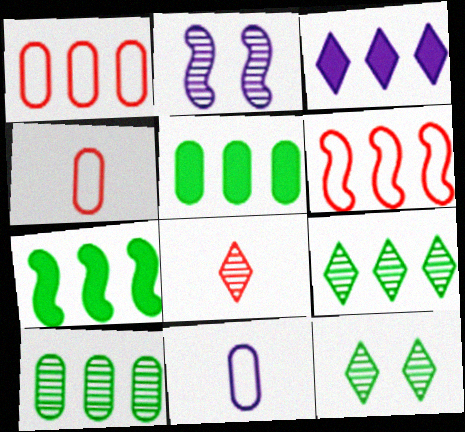[[2, 3, 11], 
[2, 8, 10], 
[3, 6, 10]]